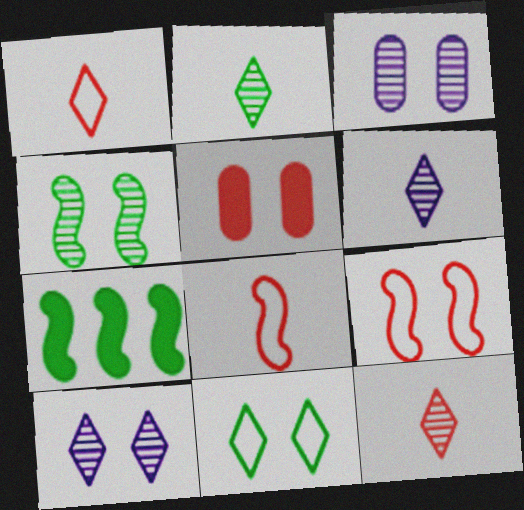[[1, 3, 7], 
[2, 6, 12]]